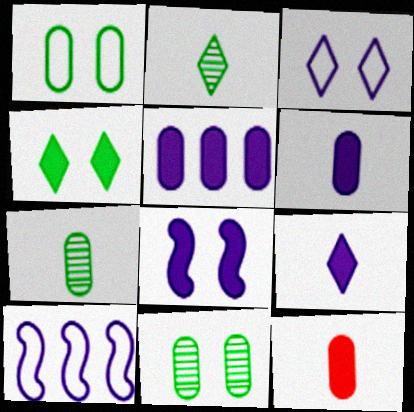[[5, 8, 9]]